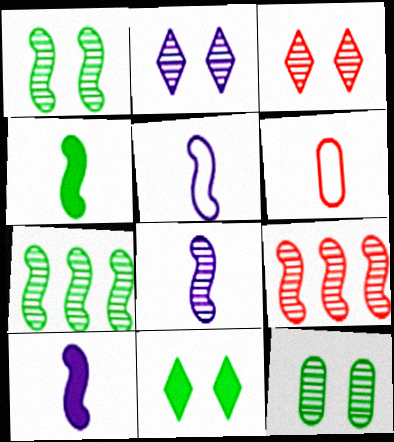[[1, 8, 9], 
[5, 8, 10]]